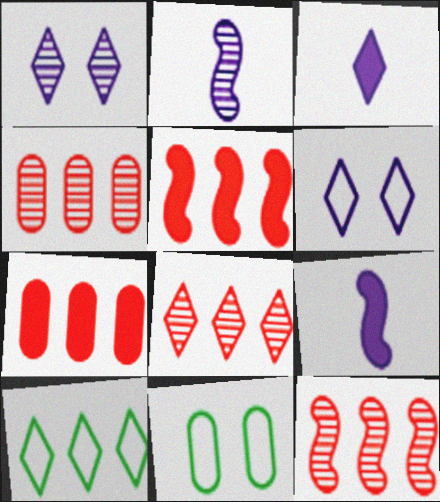[[3, 11, 12], 
[4, 8, 12], 
[8, 9, 11]]